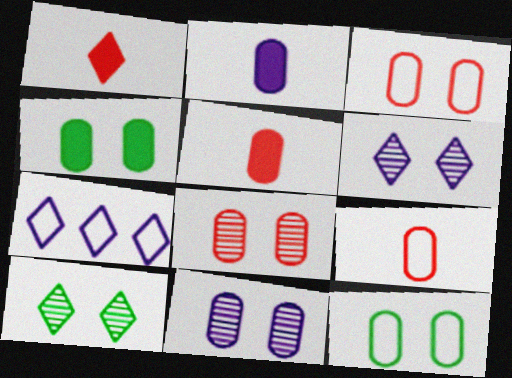[[1, 7, 10], 
[3, 4, 11]]